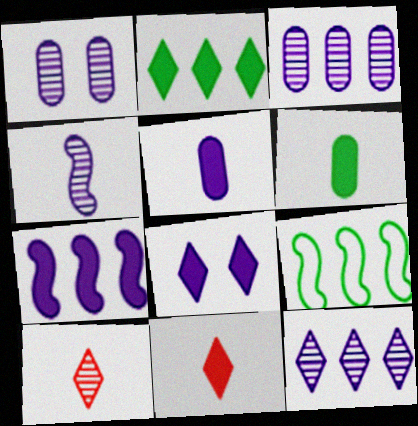[[1, 4, 12], 
[1, 9, 11], 
[2, 8, 11], 
[5, 7, 8]]